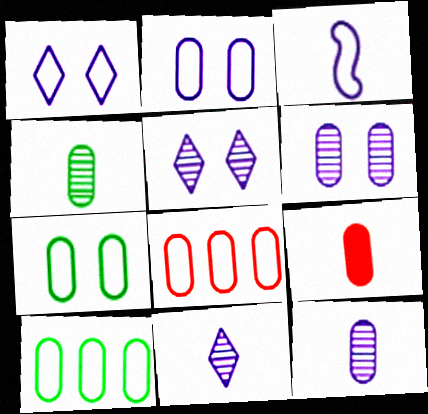[[6, 9, 10]]